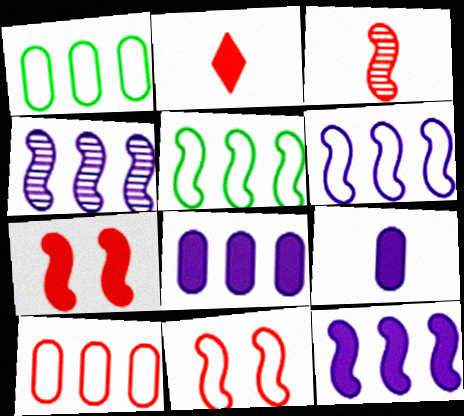[[4, 6, 12]]